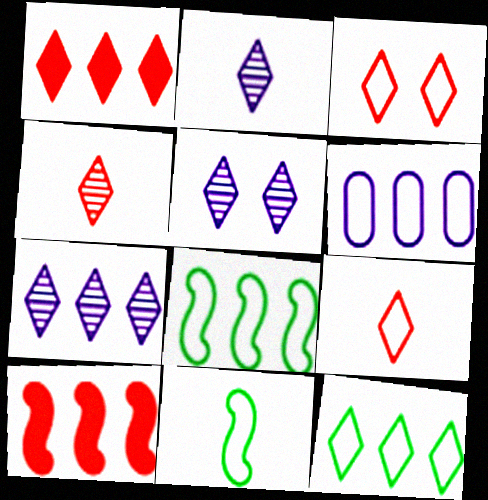[[1, 3, 4], 
[1, 7, 12], 
[2, 5, 7], 
[3, 6, 11]]